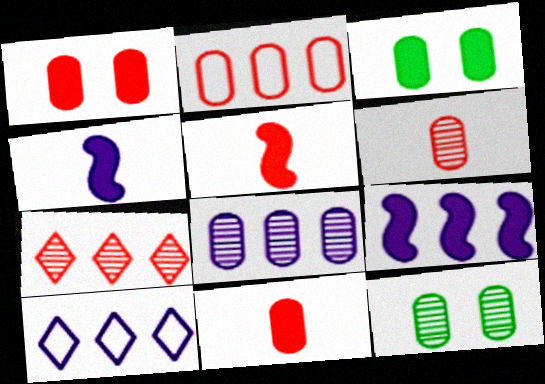[[1, 2, 6], 
[5, 10, 12], 
[6, 8, 12], 
[8, 9, 10]]